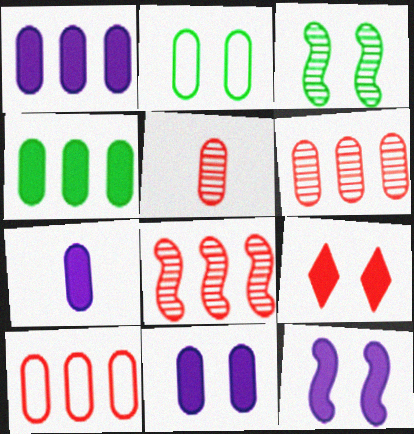[[1, 2, 5], 
[1, 7, 11], 
[2, 6, 7]]